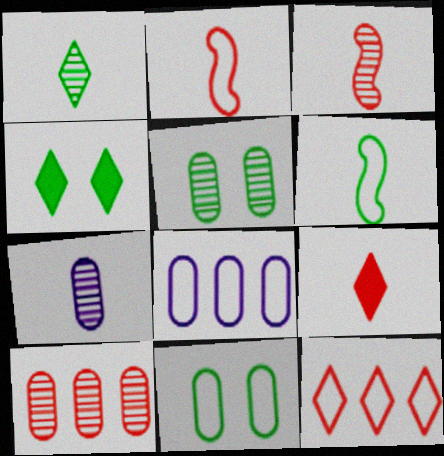[[1, 3, 7], 
[3, 4, 8], 
[5, 7, 10], 
[6, 7, 9]]